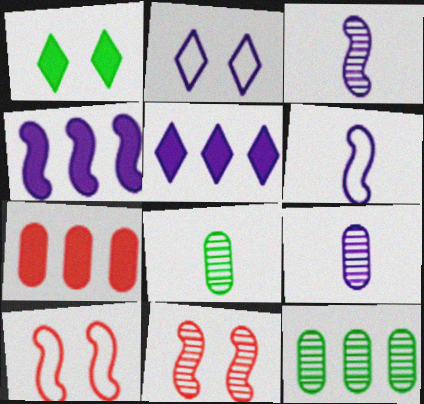[[2, 4, 9], 
[5, 8, 10]]